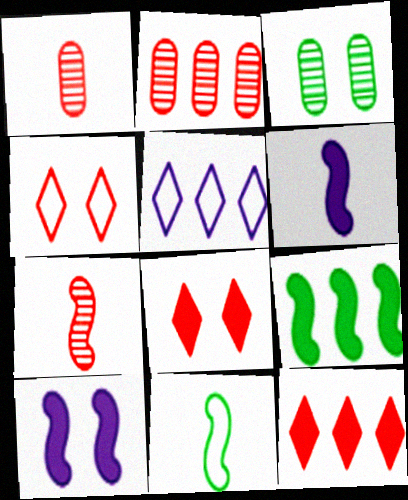[[2, 5, 9], 
[3, 4, 10], 
[6, 7, 11]]